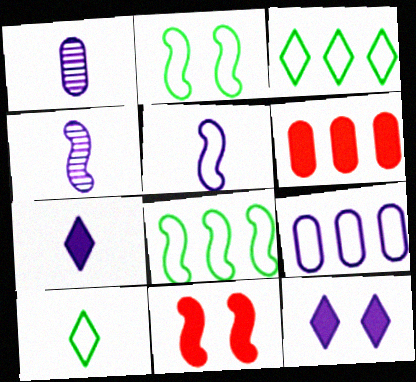[[1, 3, 11], 
[1, 5, 7], 
[4, 8, 11], 
[4, 9, 12]]